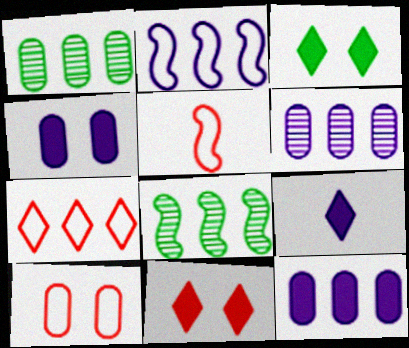[[3, 5, 6], 
[5, 7, 10], 
[7, 8, 12], 
[8, 9, 10]]